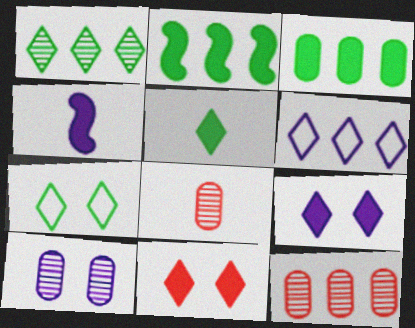[[1, 5, 7], 
[2, 6, 12], 
[3, 4, 11], 
[4, 6, 10], 
[4, 7, 12]]